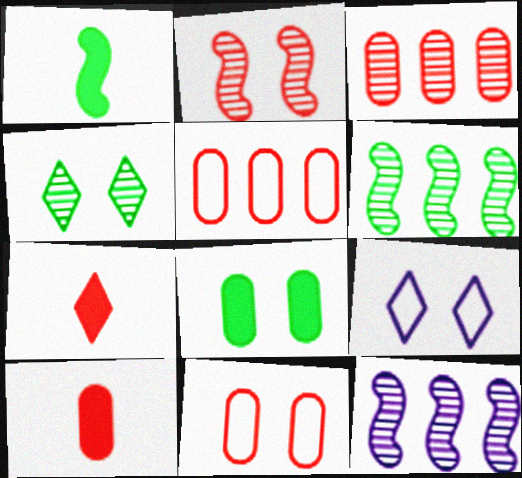[[1, 3, 9], 
[2, 5, 7], 
[2, 8, 9], 
[3, 10, 11], 
[6, 9, 10]]